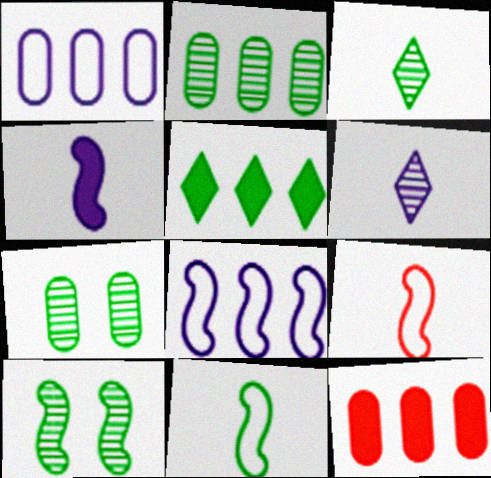[[1, 2, 12], 
[2, 3, 10], 
[5, 7, 11]]